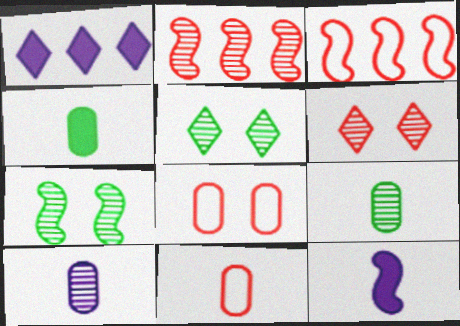[[1, 7, 11], 
[2, 5, 10], 
[3, 7, 12], 
[4, 10, 11]]